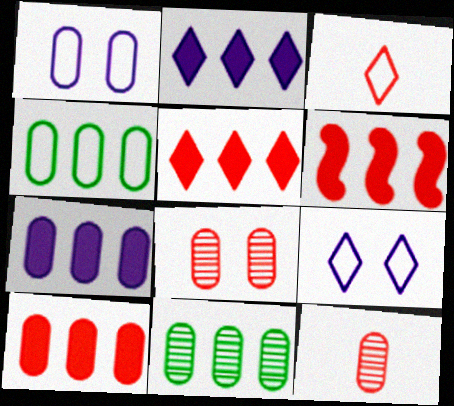[[3, 6, 8], 
[5, 6, 10]]